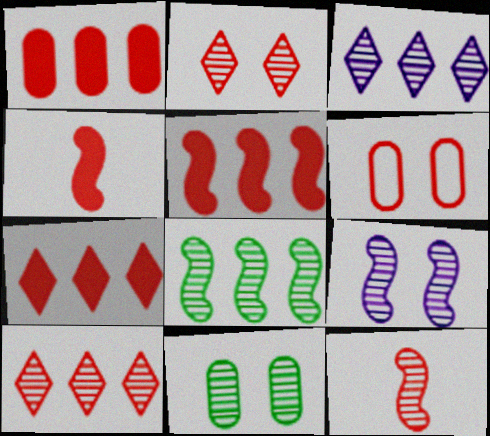[[1, 5, 7], 
[2, 9, 11], 
[3, 11, 12], 
[4, 6, 10], 
[6, 7, 12], 
[8, 9, 12]]